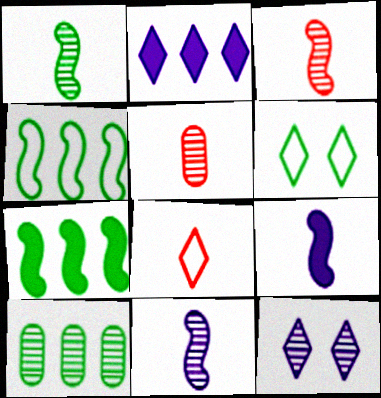[[1, 3, 11], 
[3, 10, 12]]